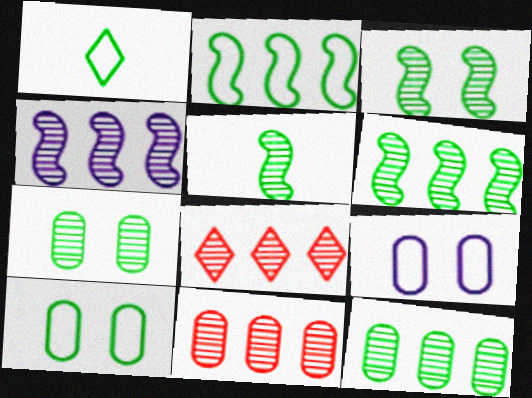[[1, 2, 10], 
[3, 5, 6], 
[4, 8, 12]]